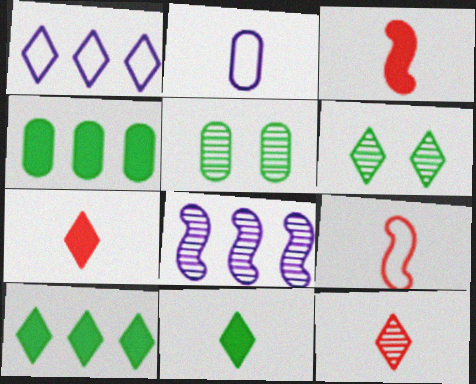[[1, 3, 5], 
[1, 6, 7], 
[5, 8, 12]]